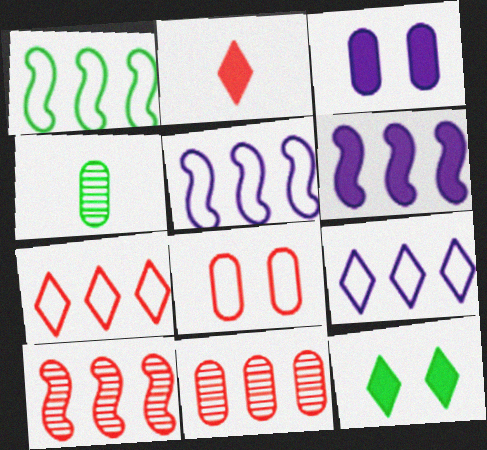[[1, 4, 12], 
[1, 6, 10], 
[2, 8, 10]]